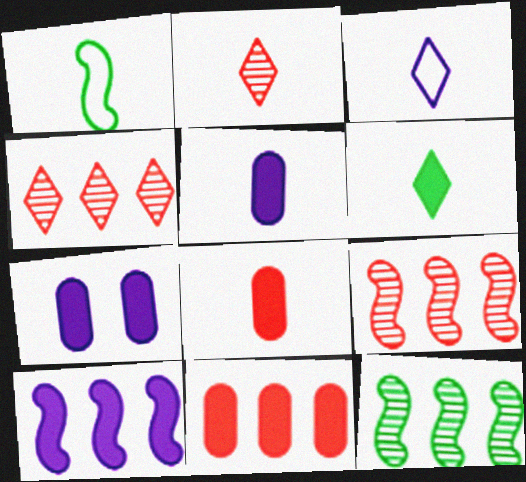[[1, 2, 5], 
[1, 4, 7], 
[2, 3, 6]]